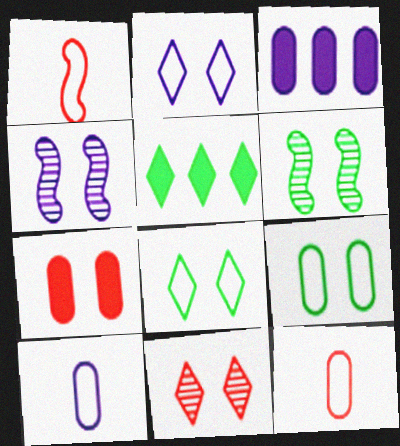[[2, 6, 7], 
[4, 5, 12], 
[4, 7, 8]]